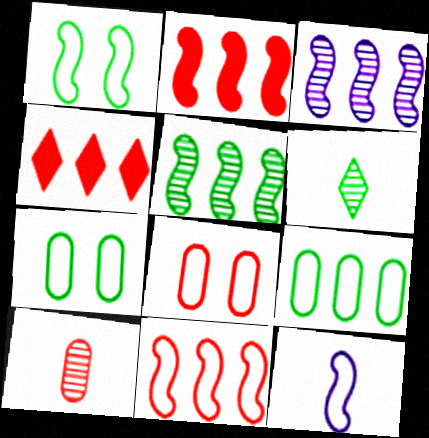[[1, 11, 12], 
[3, 4, 9]]